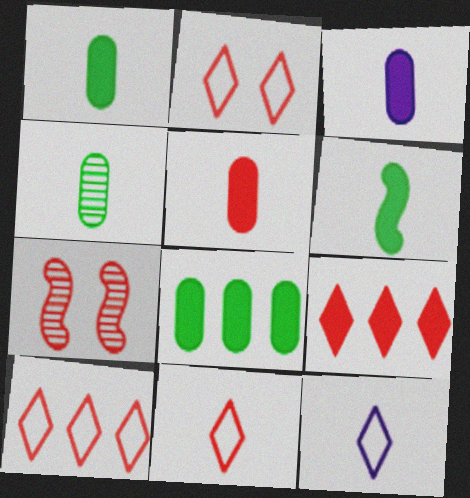[[1, 3, 5], 
[2, 10, 11], 
[5, 7, 10], 
[7, 8, 12]]